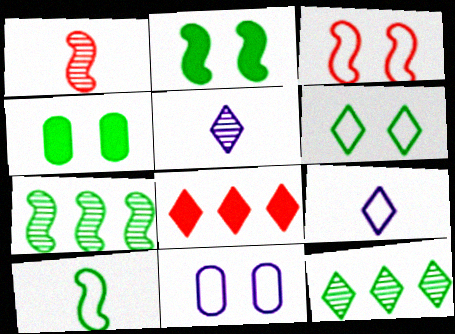[[2, 7, 10], 
[3, 6, 11], 
[4, 10, 12], 
[5, 6, 8]]